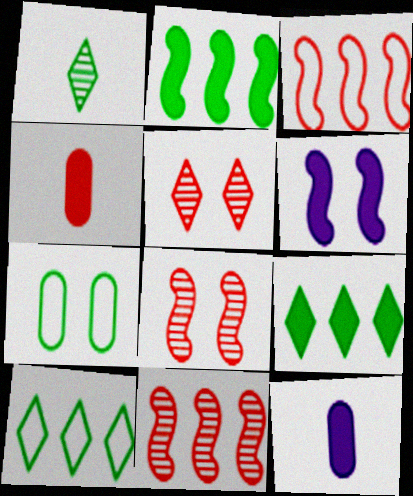[[1, 2, 7], 
[3, 4, 5], 
[4, 6, 9], 
[5, 6, 7], 
[8, 10, 12]]